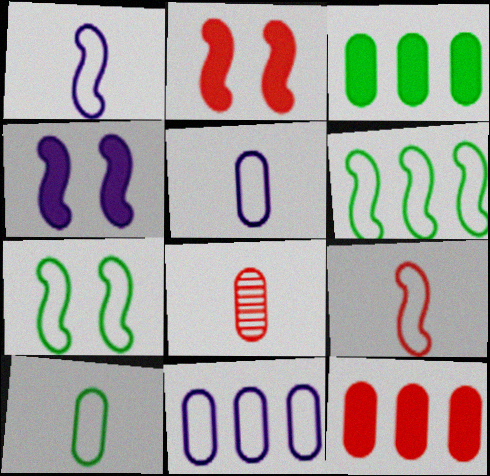[]